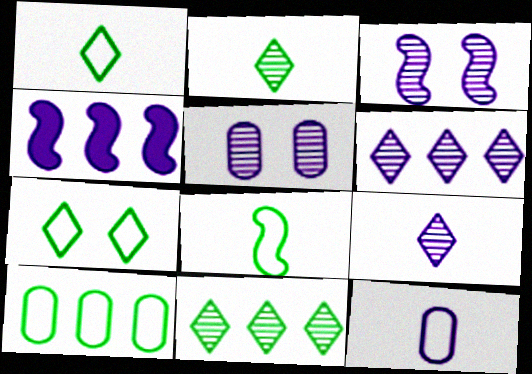[[7, 8, 10]]